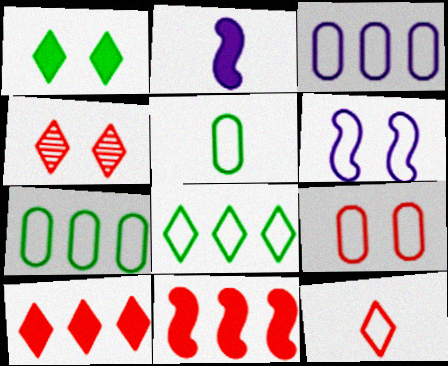[[2, 4, 7], 
[3, 5, 9], 
[4, 10, 12], 
[6, 7, 12]]